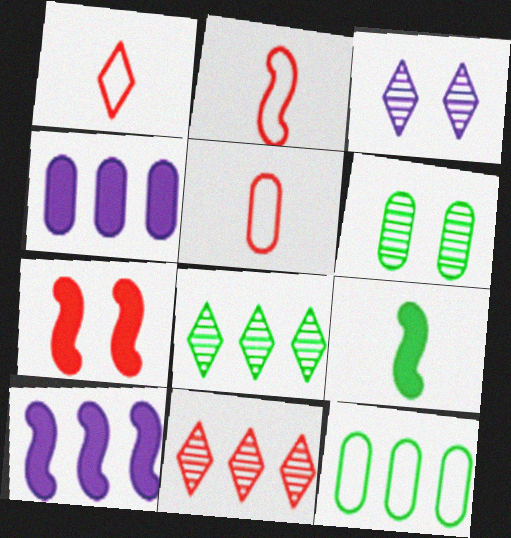[[1, 2, 5], 
[1, 6, 10], 
[4, 5, 6], 
[5, 7, 11], 
[7, 9, 10], 
[10, 11, 12]]